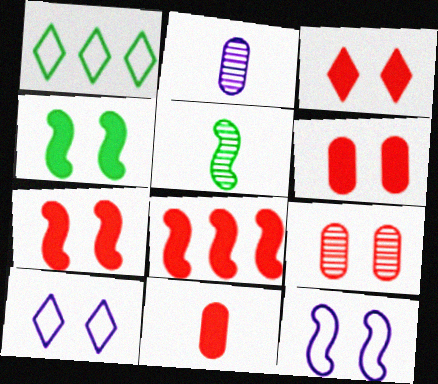[[1, 2, 7], 
[3, 6, 7], 
[3, 8, 11], 
[4, 9, 10], 
[5, 8, 12]]